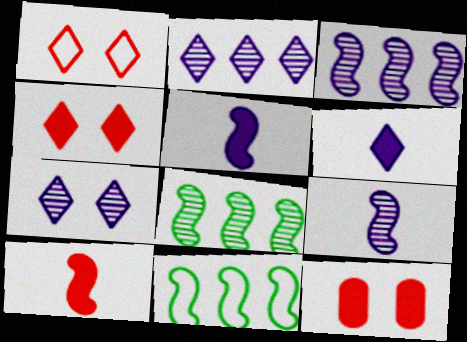[]